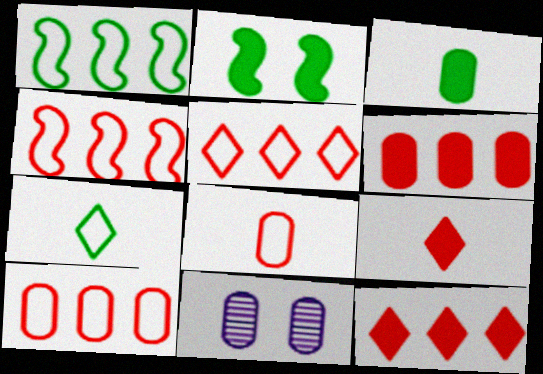[[1, 9, 11], 
[3, 10, 11], 
[4, 5, 10]]